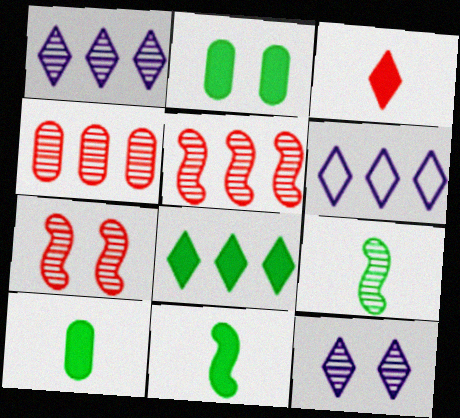[[2, 8, 11], 
[4, 9, 12], 
[6, 7, 10]]